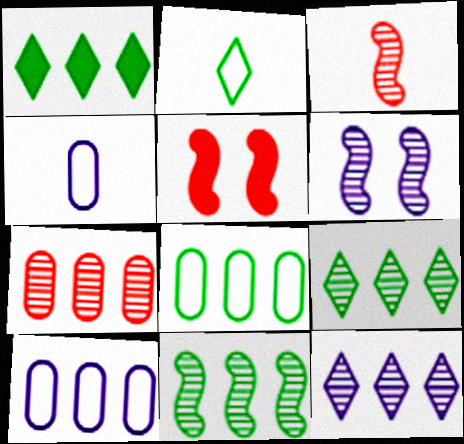[[1, 8, 11], 
[3, 6, 11], 
[4, 5, 9], 
[7, 11, 12]]